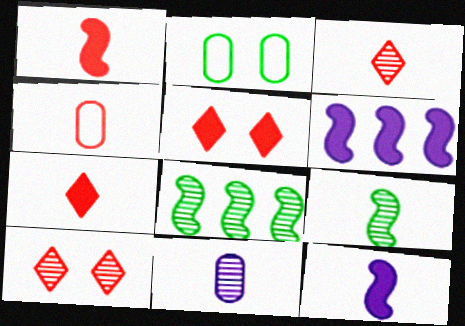[[1, 3, 4], 
[2, 3, 6], 
[3, 9, 11], 
[8, 10, 11]]